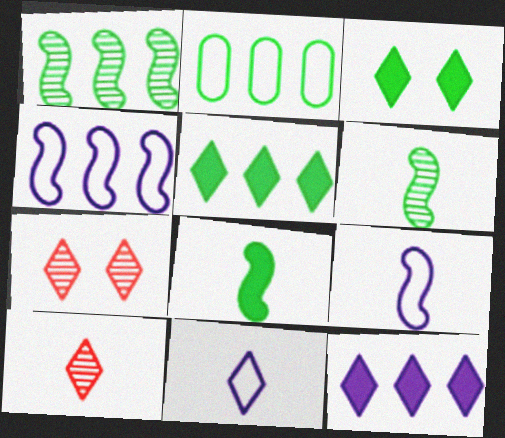[[1, 2, 5], 
[2, 3, 6], 
[5, 7, 11]]